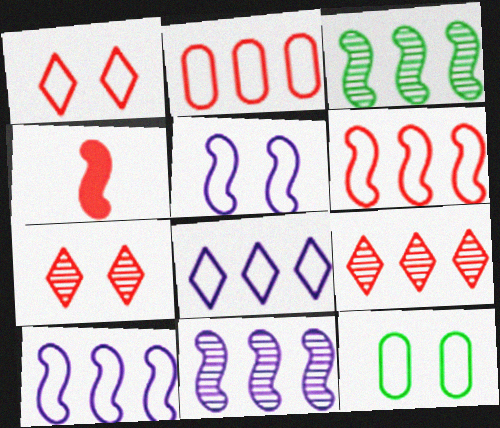[[1, 5, 12], 
[2, 4, 7], 
[3, 4, 5]]